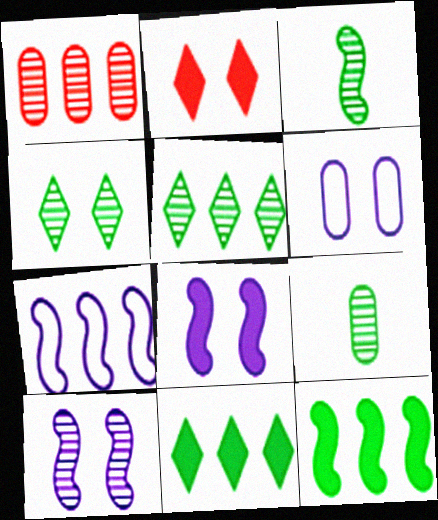[[1, 7, 11], 
[2, 7, 9]]